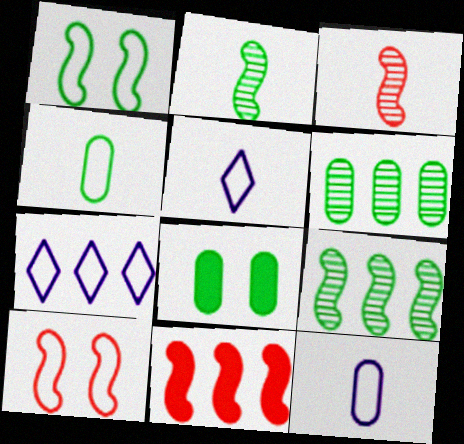[[3, 7, 8], 
[3, 10, 11], 
[4, 6, 8], 
[4, 7, 10], 
[6, 7, 11]]